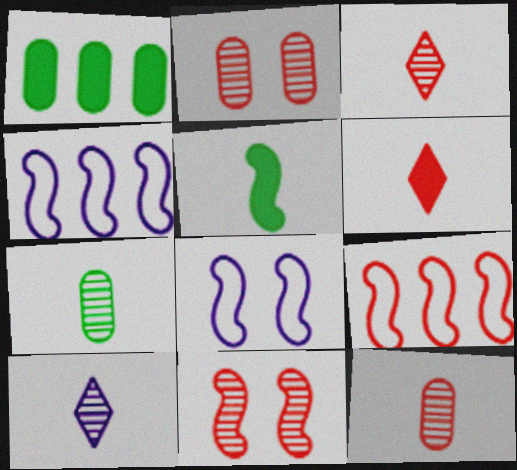[[1, 3, 8], 
[2, 6, 9], 
[4, 5, 11]]